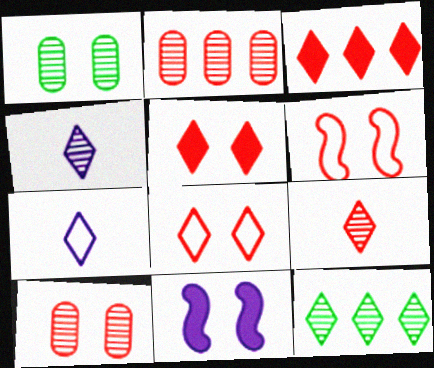[[1, 8, 11], 
[3, 8, 9], 
[5, 6, 10], 
[5, 7, 12]]